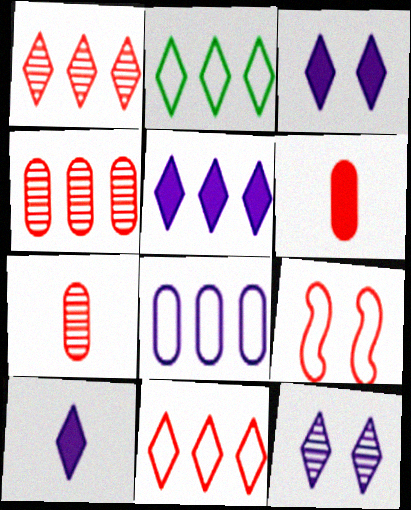[[1, 2, 5], 
[1, 6, 9], 
[3, 5, 10]]